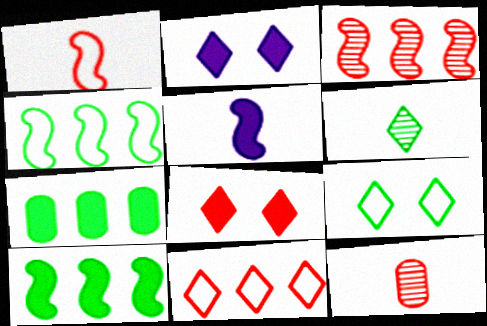[[2, 4, 12], 
[2, 6, 11], 
[5, 7, 8]]